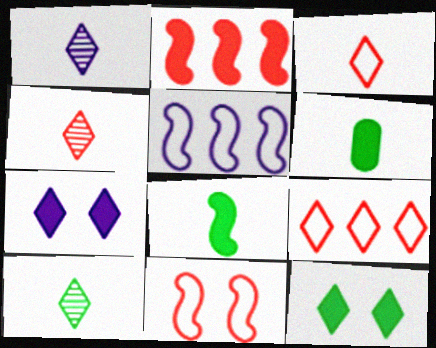[[1, 4, 10], 
[1, 9, 12], 
[2, 6, 7], 
[7, 9, 10]]